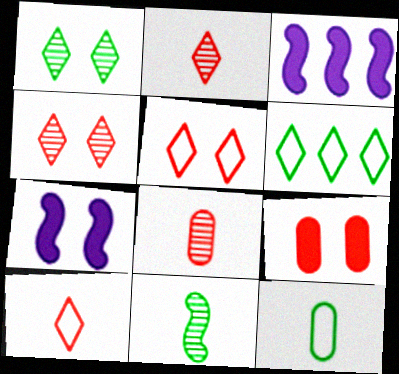[[3, 4, 12], 
[6, 7, 8]]